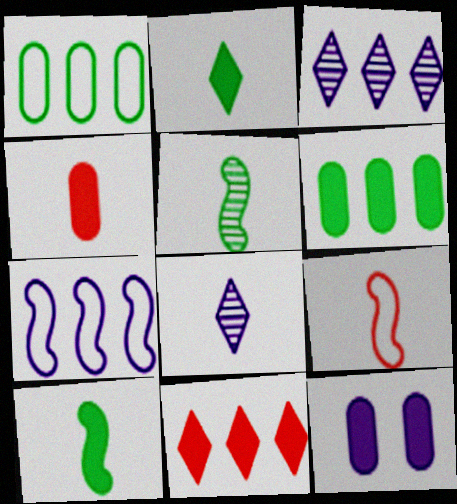[[4, 6, 12], 
[7, 8, 12], 
[10, 11, 12]]